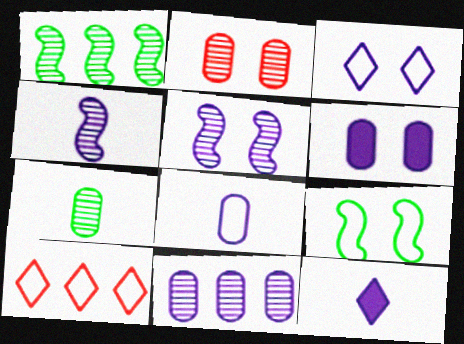[[2, 7, 11], 
[3, 5, 6], 
[4, 8, 12], 
[6, 8, 11], 
[8, 9, 10]]